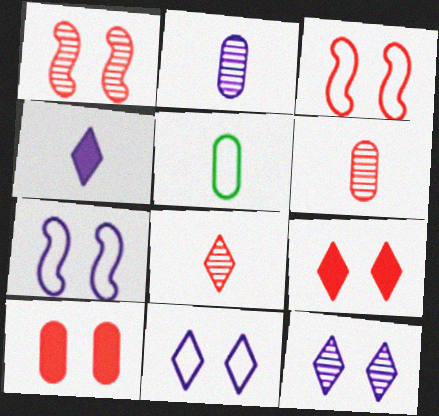[]